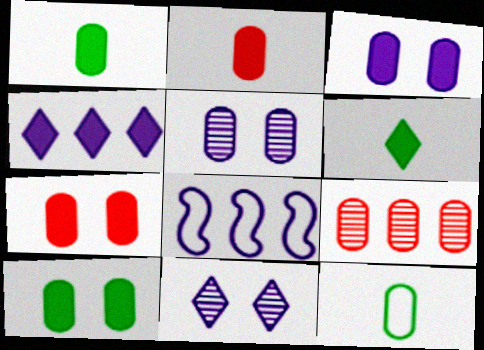[[3, 7, 10], 
[3, 9, 12]]